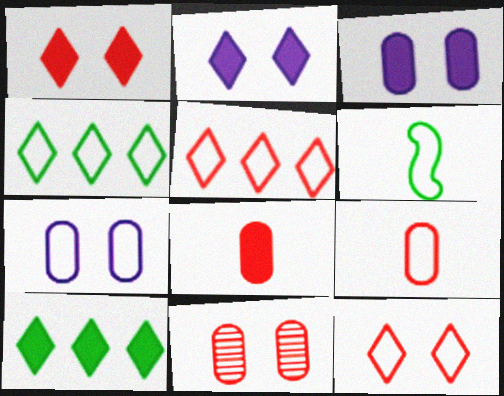[[5, 6, 7]]